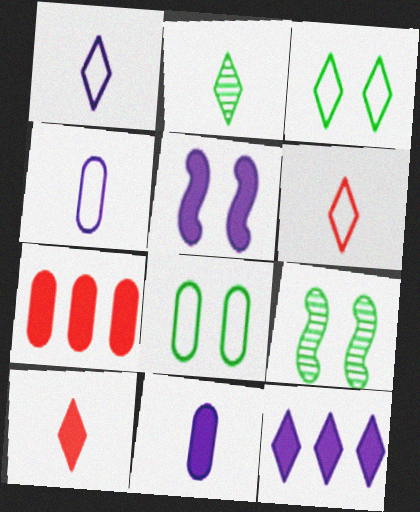[[1, 2, 10], 
[1, 7, 9], 
[5, 11, 12]]